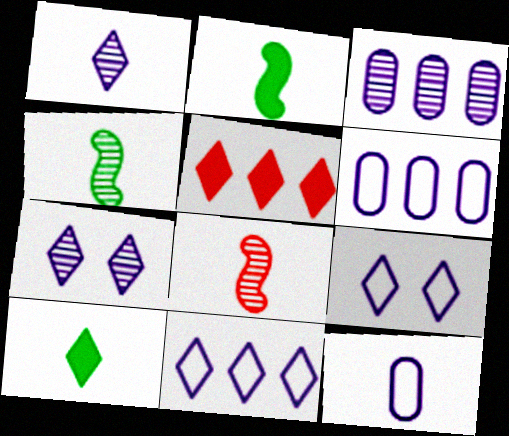[[8, 10, 12]]